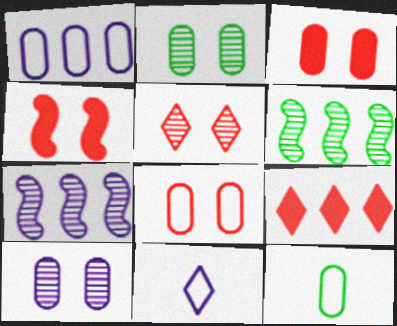[[1, 6, 9], 
[1, 8, 12], 
[3, 6, 11], 
[4, 5, 8]]